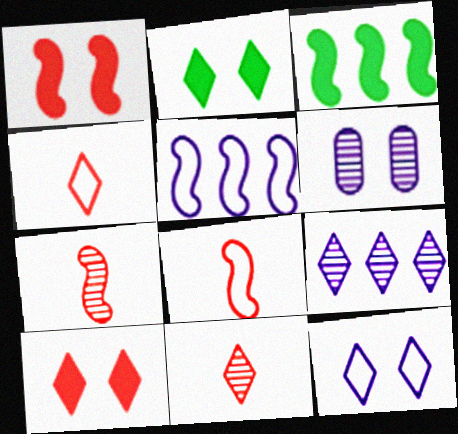[[2, 4, 9], 
[3, 4, 6]]